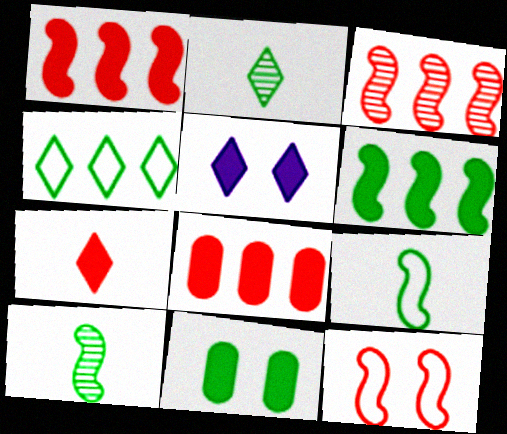[[4, 10, 11]]